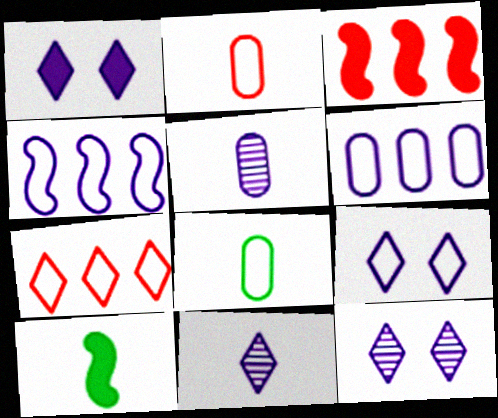[[1, 4, 5], 
[1, 9, 12], 
[2, 10, 11], 
[3, 8, 12]]